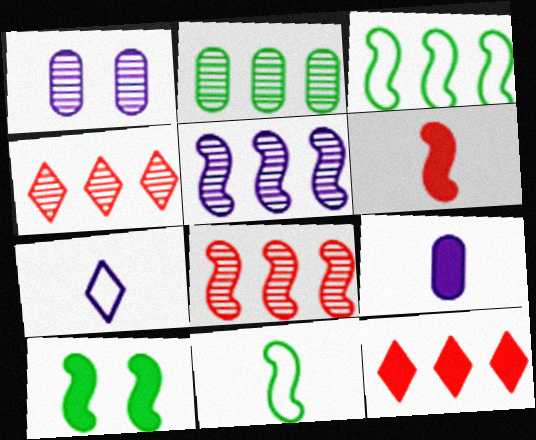[[1, 11, 12], 
[2, 4, 5], 
[9, 10, 12]]